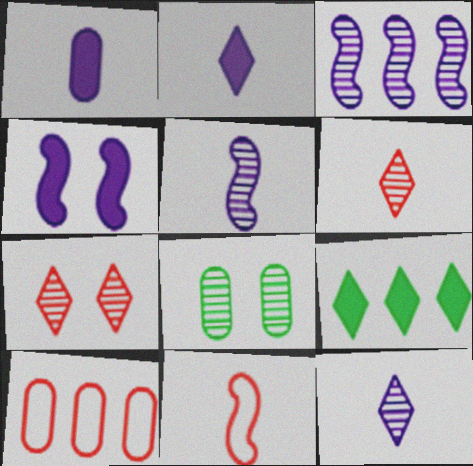[[1, 8, 10], 
[3, 6, 8], 
[3, 9, 10]]